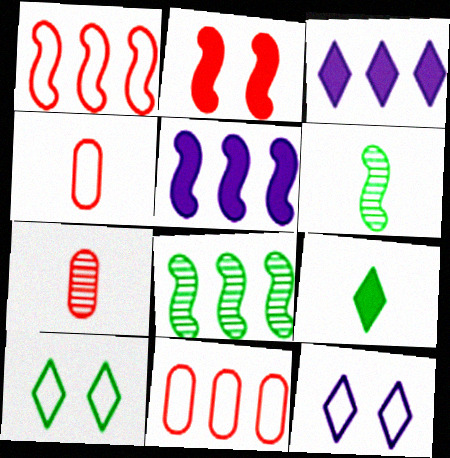[[1, 5, 8], 
[3, 8, 11], 
[5, 7, 10]]